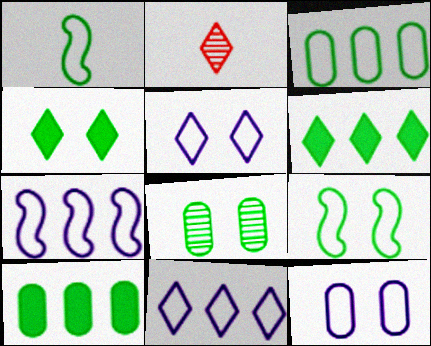[[1, 6, 8], 
[2, 4, 11], 
[2, 5, 6], 
[4, 8, 9]]